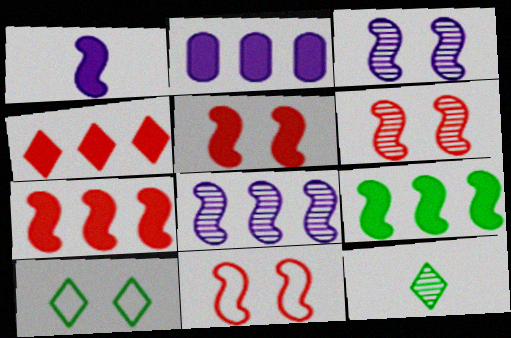[[1, 5, 9], 
[2, 4, 9], 
[2, 11, 12], 
[5, 6, 11]]